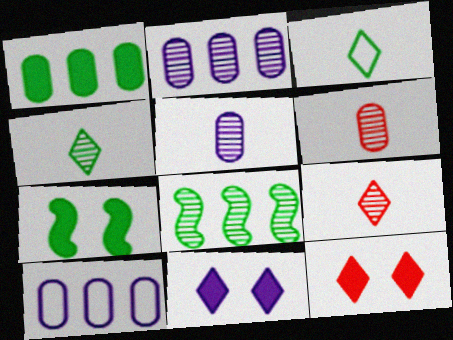[[7, 9, 10]]